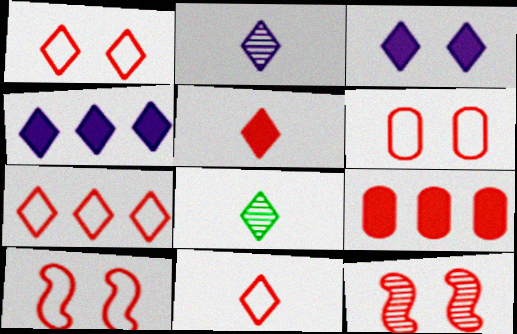[[1, 4, 8], 
[1, 6, 10], 
[1, 7, 11], 
[3, 7, 8], 
[9, 11, 12]]